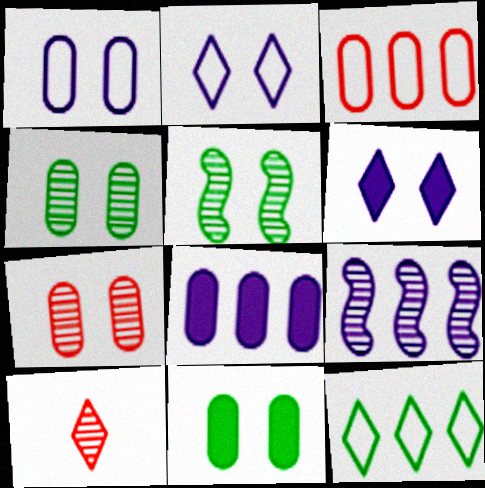[[1, 7, 11], 
[4, 9, 10], 
[6, 10, 12]]